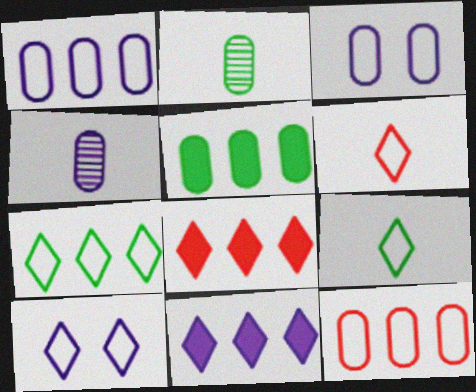[[6, 7, 10]]